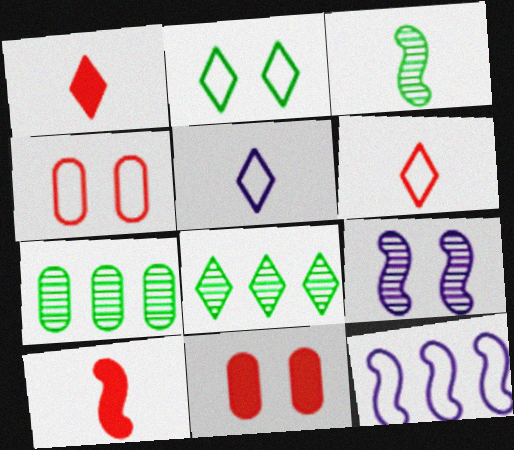[[2, 9, 11]]